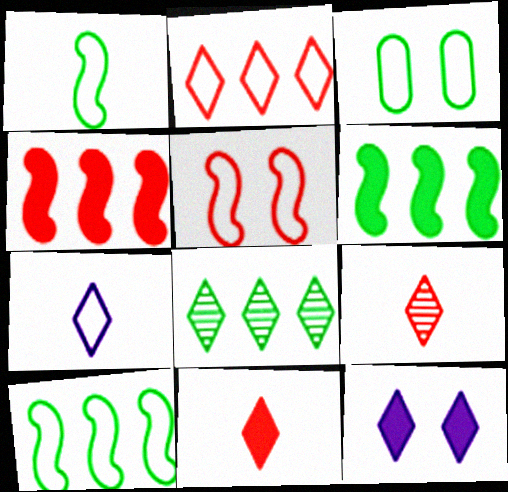[]